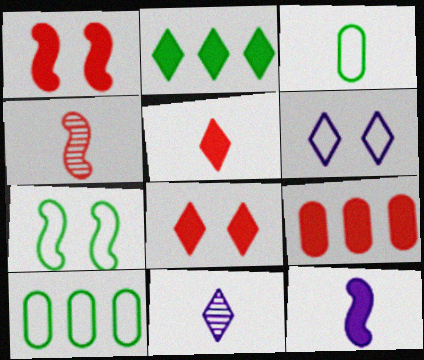[[1, 5, 9], 
[1, 10, 11], 
[7, 9, 11]]